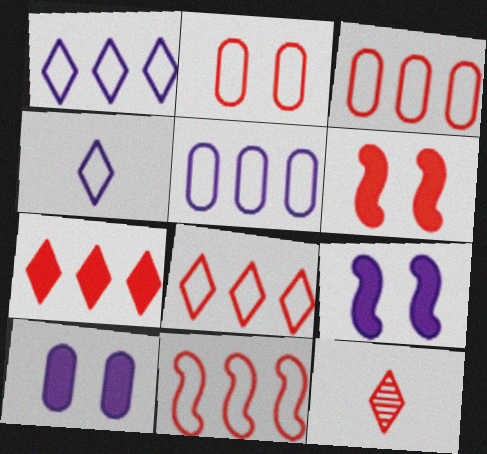[[3, 6, 12], 
[3, 8, 11]]